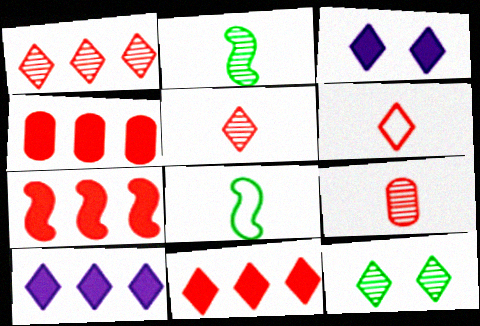[[4, 7, 11], 
[6, 10, 12]]